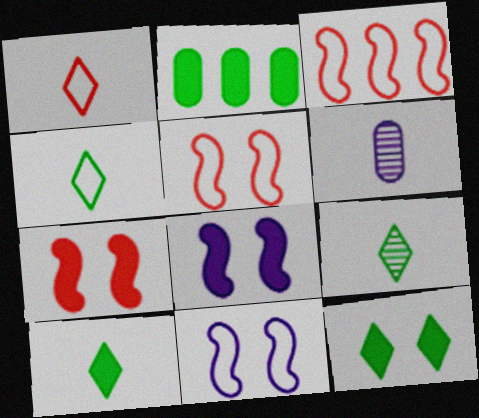[[3, 6, 12], 
[4, 9, 10]]